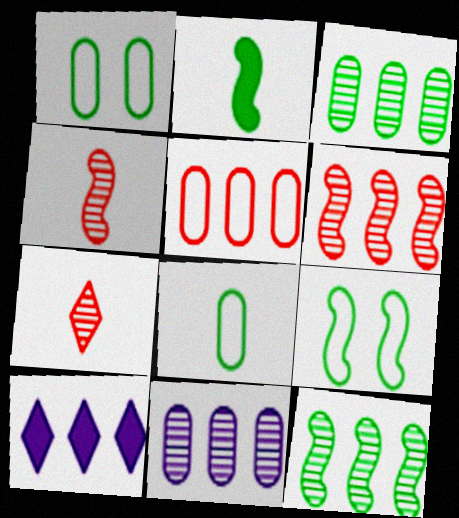[[1, 4, 10], 
[2, 9, 12], 
[5, 10, 12]]